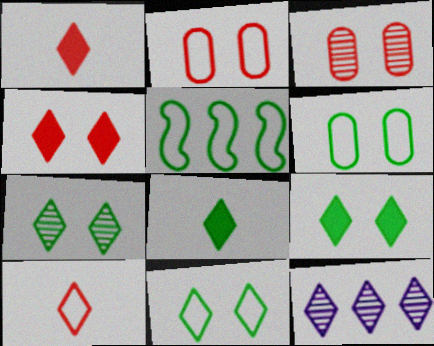[[1, 11, 12], 
[7, 9, 11], 
[9, 10, 12]]